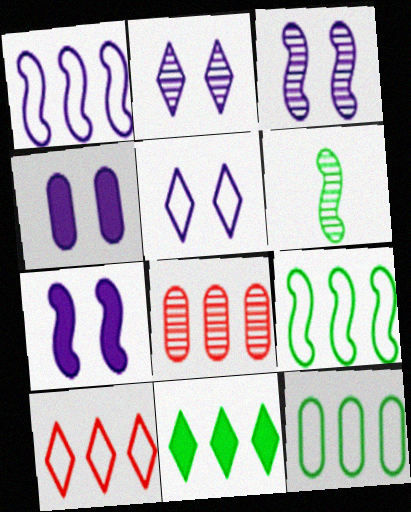[[1, 8, 11], 
[1, 10, 12], 
[2, 6, 8], 
[3, 4, 5], 
[4, 6, 10]]